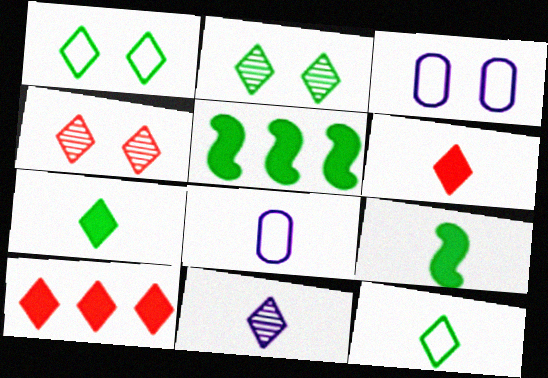[[1, 10, 11], 
[4, 5, 8], 
[6, 11, 12]]